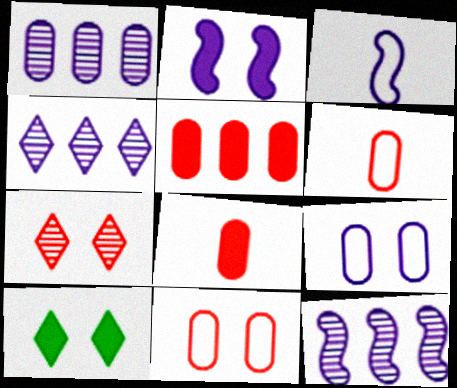[[1, 4, 12], 
[2, 3, 12], 
[6, 10, 12]]